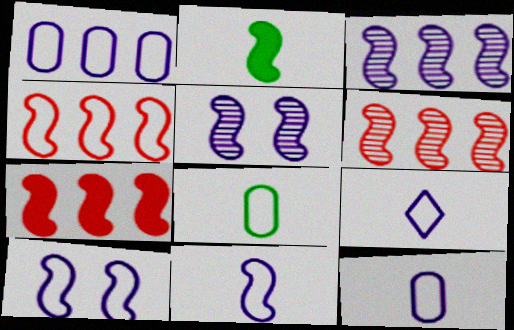[[1, 9, 10], 
[2, 4, 5], 
[2, 6, 10], 
[4, 6, 7], 
[9, 11, 12]]